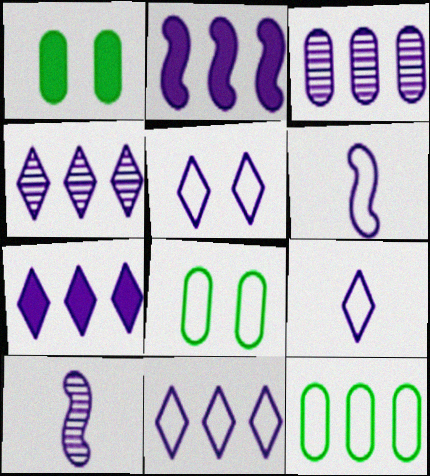[[2, 3, 11], 
[4, 7, 11], 
[5, 9, 11]]